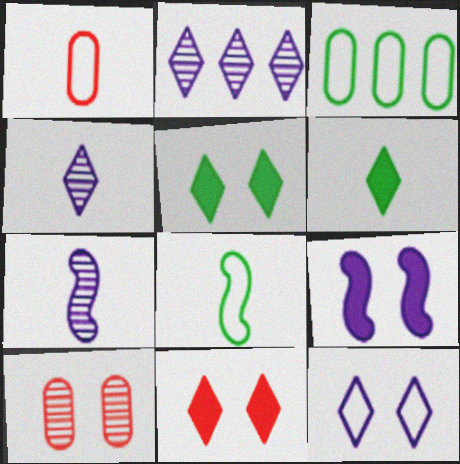[[1, 6, 7], 
[3, 7, 11]]